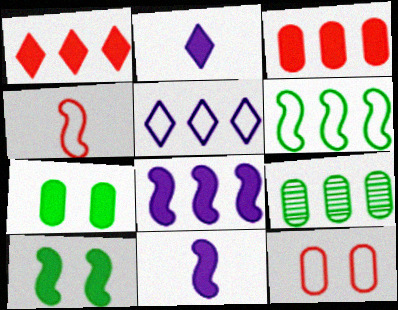[[1, 7, 11], 
[2, 3, 10]]